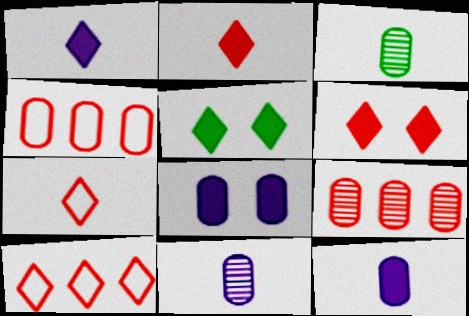[[3, 4, 8]]